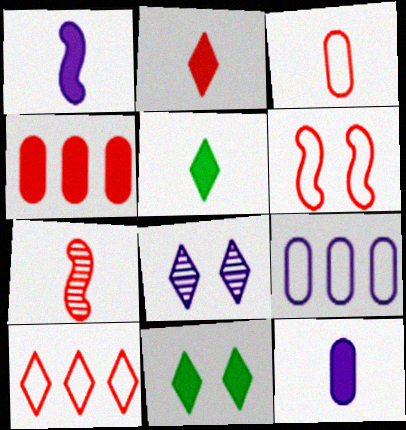[[1, 4, 11], 
[1, 8, 9], 
[2, 3, 7], 
[3, 6, 10], 
[5, 8, 10], 
[7, 9, 11]]